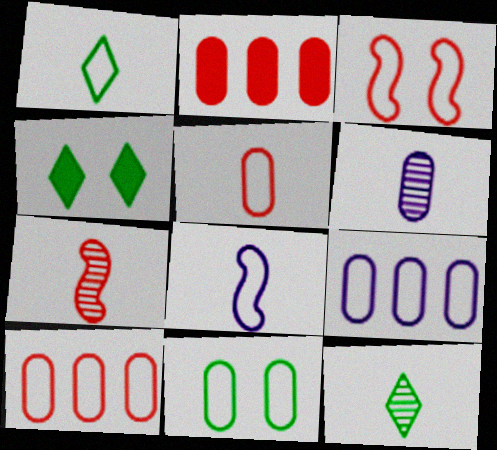[[1, 3, 9], 
[1, 5, 8], 
[2, 6, 11], 
[4, 7, 9], 
[5, 9, 11], 
[6, 7, 12]]